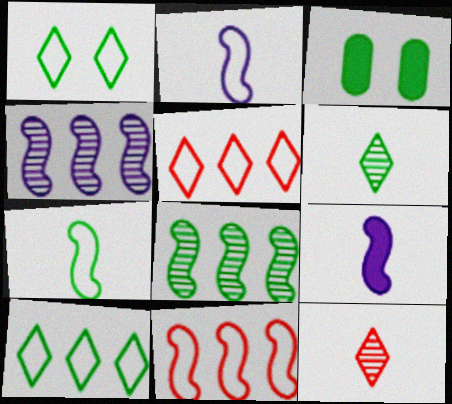[]